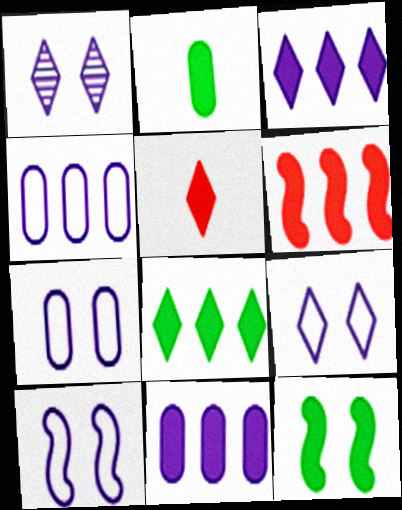[[2, 8, 12], 
[5, 11, 12], 
[6, 8, 11], 
[7, 9, 10]]